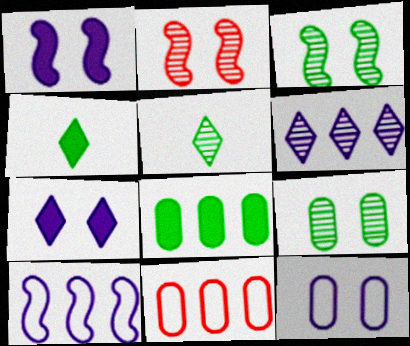[[1, 5, 11]]